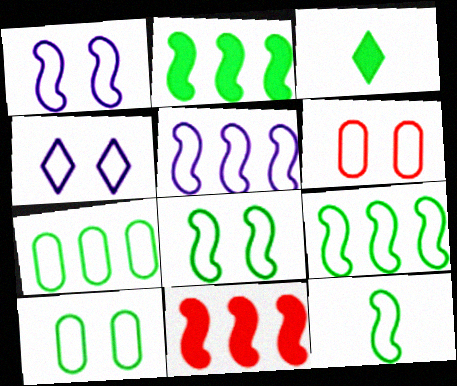[[4, 6, 8], 
[8, 9, 12]]